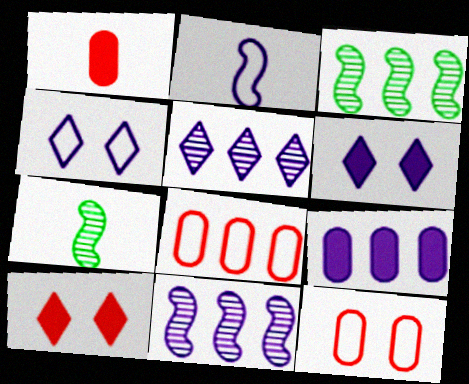[[1, 3, 4], 
[6, 7, 8]]